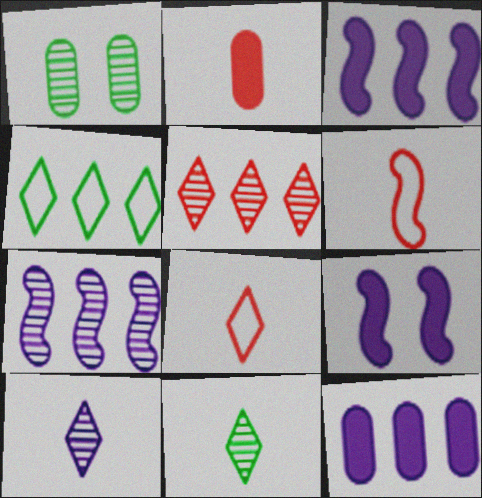[[1, 3, 8]]